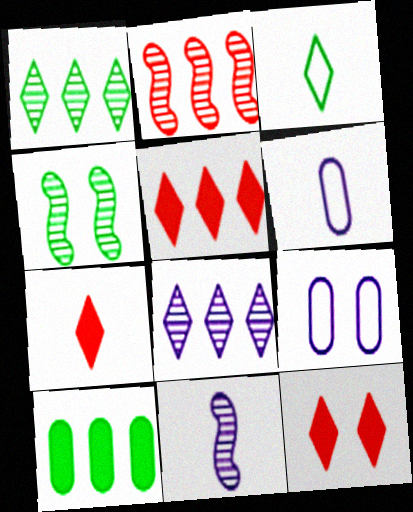[[2, 4, 11], 
[3, 4, 10], 
[3, 8, 12], 
[4, 5, 6], 
[4, 9, 12], 
[5, 7, 12]]